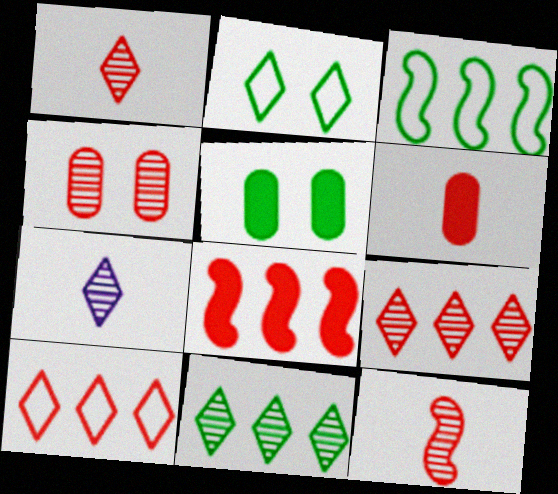[[4, 9, 12]]